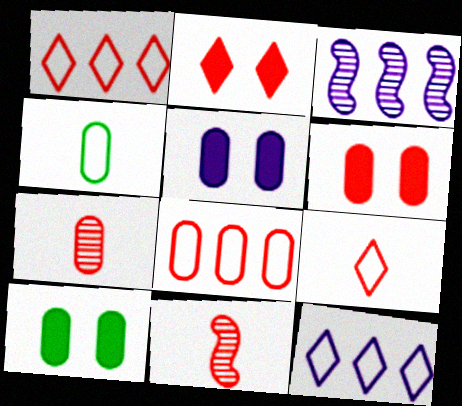[[1, 6, 11], 
[2, 3, 4], 
[2, 8, 11], 
[3, 9, 10], 
[5, 6, 10], 
[6, 7, 8], 
[10, 11, 12]]